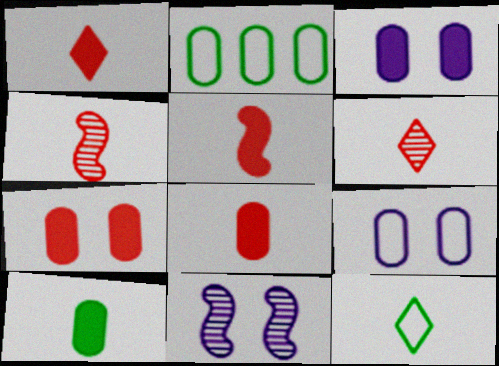[[1, 2, 11], 
[1, 5, 8]]